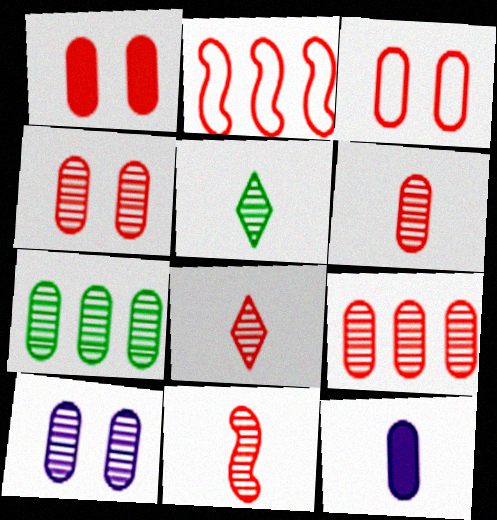[[1, 2, 8], 
[1, 3, 4], 
[3, 7, 12], 
[4, 6, 9], 
[6, 7, 10], 
[6, 8, 11]]